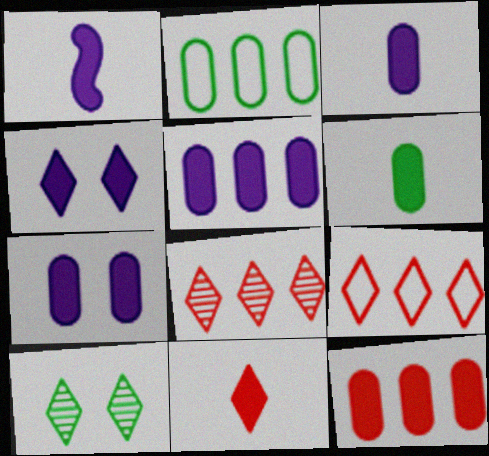[[1, 4, 5], 
[1, 6, 11], 
[3, 5, 7], 
[6, 7, 12]]